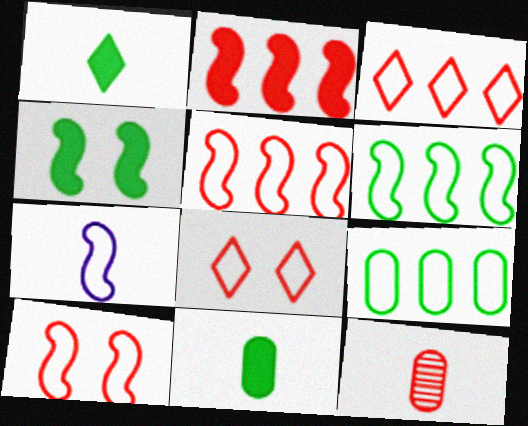[[1, 7, 12], 
[2, 8, 12], 
[6, 7, 10], 
[7, 8, 9]]